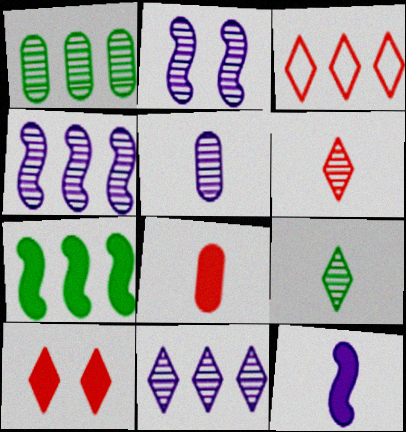[[1, 2, 6], 
[2, 5, 11], 
[3, 6, 10]]